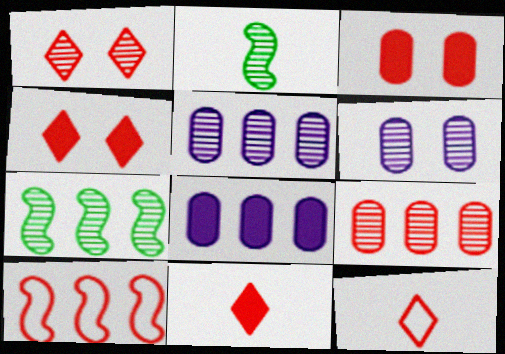[[1, 2, 5]]